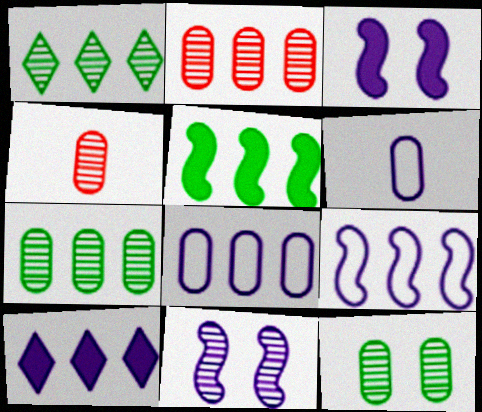[[1, 4, 11], 
[6, 10, 11]]